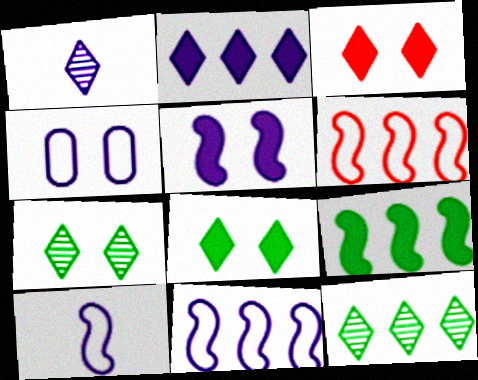[]